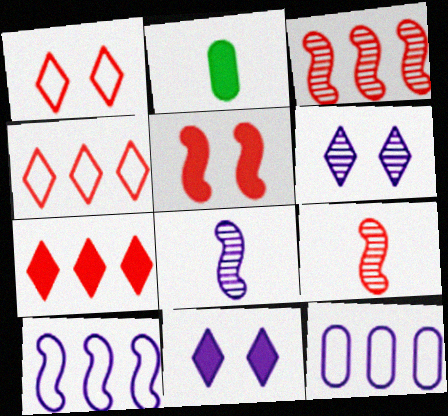[[8, 11, 12]]